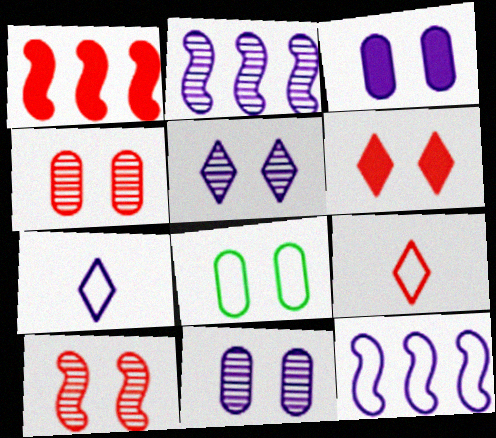[[1, 4, 9], 
[2, 3, 7], 
[3, 4, 8], 
[8, 9, 12]]